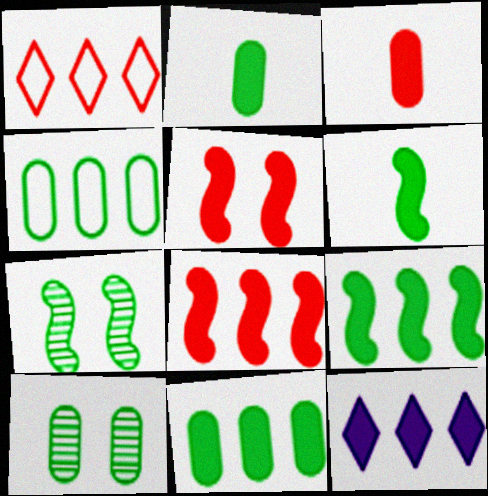[[2, 4, 10], 
[2, 5, 12], 
[8, 11, 12]]